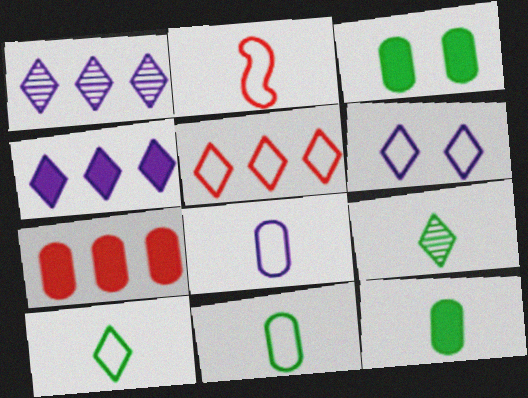[[1, 2, 3], 
[2, 8, 10], 
[5, 6, 10]]